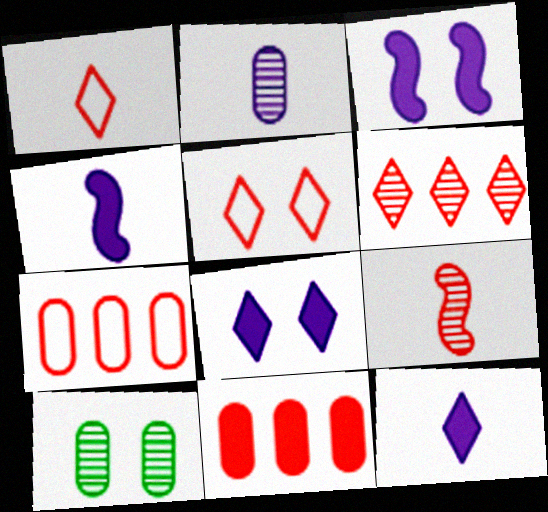[[3, 5, 10], 
[5, 9, 11]]